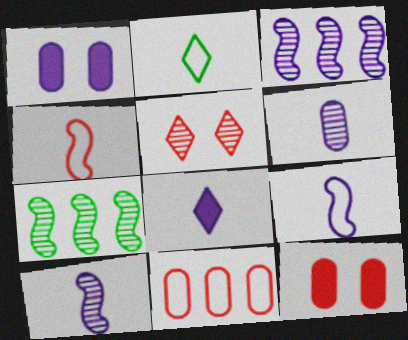[[2, 3, 12], 
[5, 6, 7], 
[6, 8, 9]]